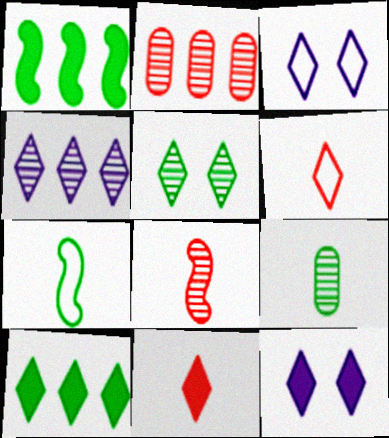[[2, 7, 12], 
[10, 11, 12]]